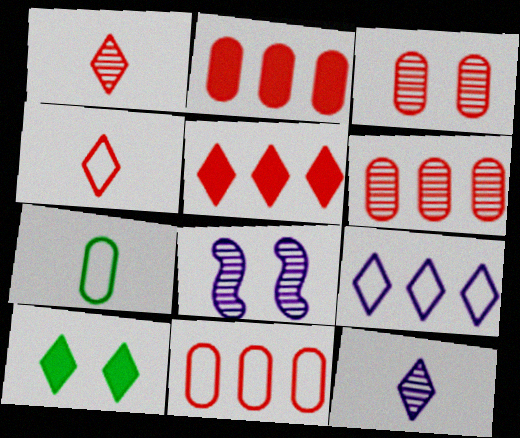[[1, 9, 10], 
[2, 6, 11], 
[5, 7, 8]]